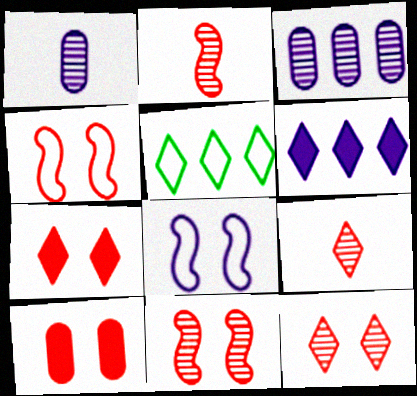[[1, 6, 8], 
[4, 10, 12]]